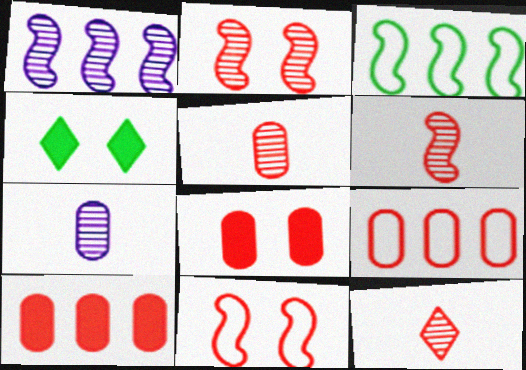[[5, 6, 12], 
[5, 8, 9], 
[10, 11, 12]]